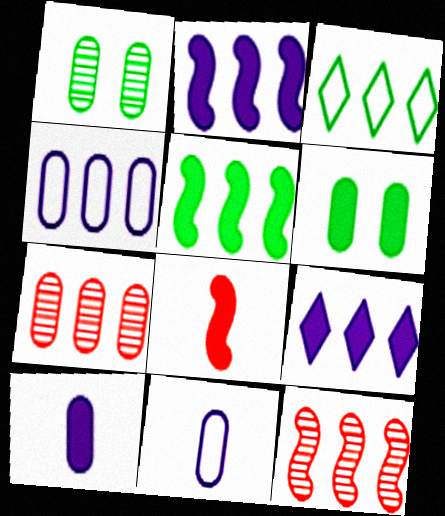[[2, 3, 7], 
[6, 7, 11], 
[6, 8, 9]]